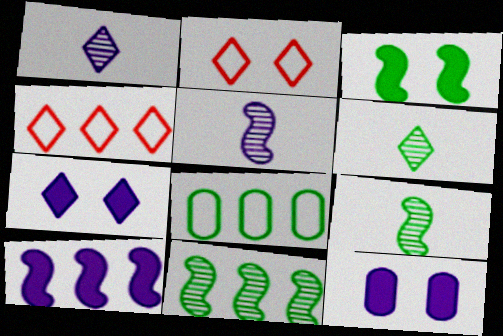[[3, 6, 8], 
[4, 6, 7], 
[4, 9, 12]]